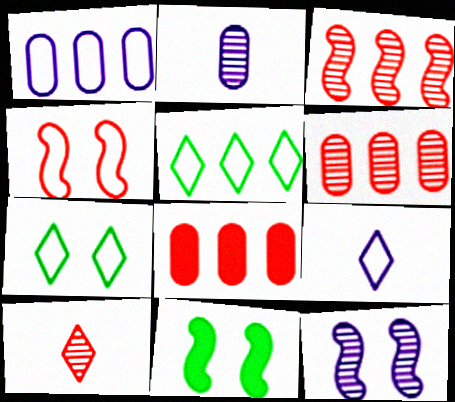[[1, 10, 11], 
[4, 8, 10], 
[4, 11, 12], 
[6, 9, 11]]